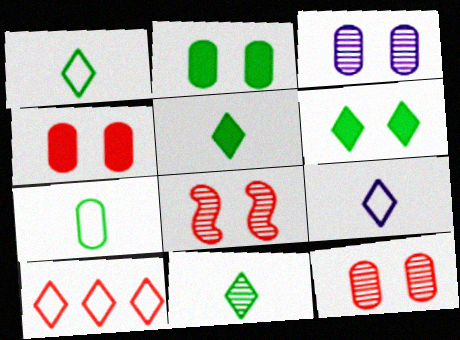[[1, 5, 11]]